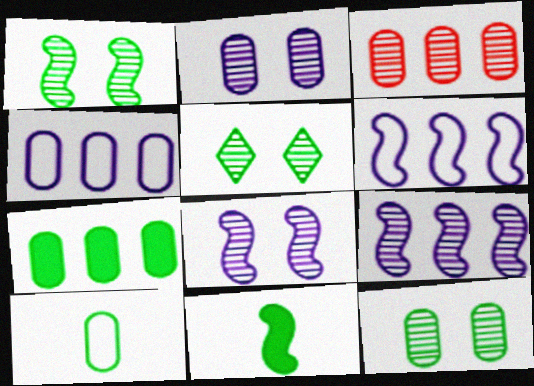[[1, 5, 12], 
[3, 4, 7], 
[7, 10, 12]]